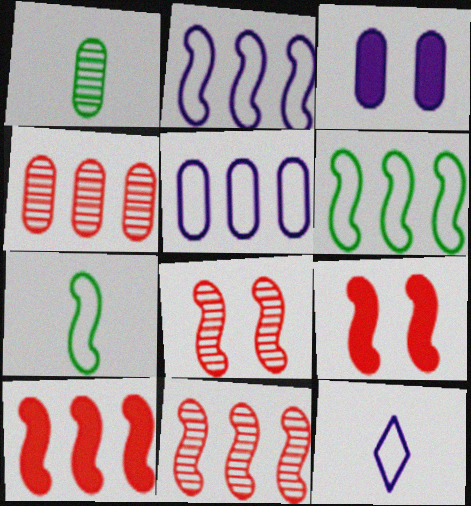[]